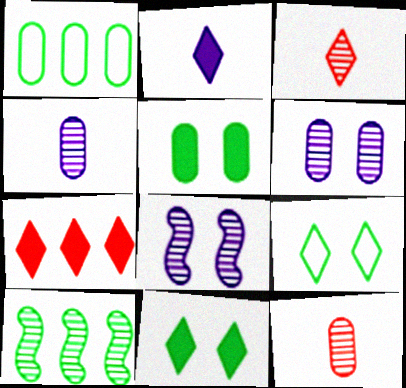[[2, 7, 11], 
[3, 6, 10]]